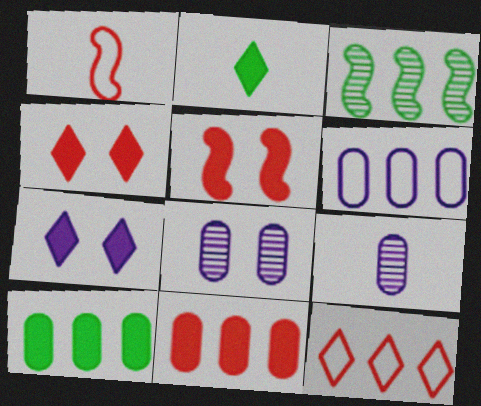[[1, 2, 9]]